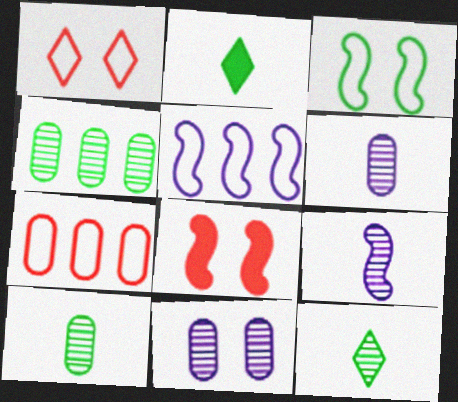[[2, 3, 4]]